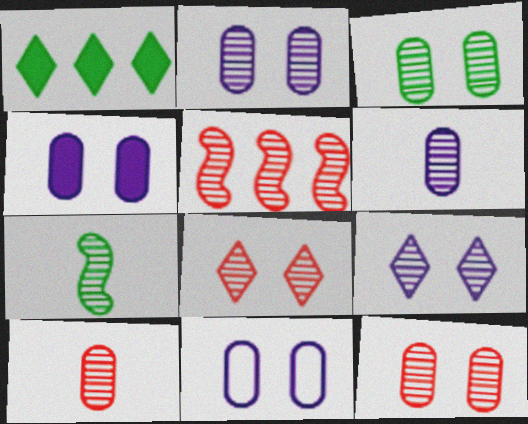[[2, 3, 12], 
[2, 4, 11], 
[5, 8, 10]]